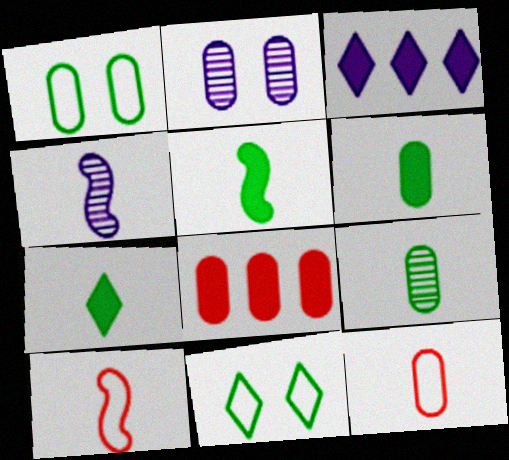[[4, 5, 10], 
[4, 7, 12], 
[4, 8, 11], 
[5, 6, 7]]